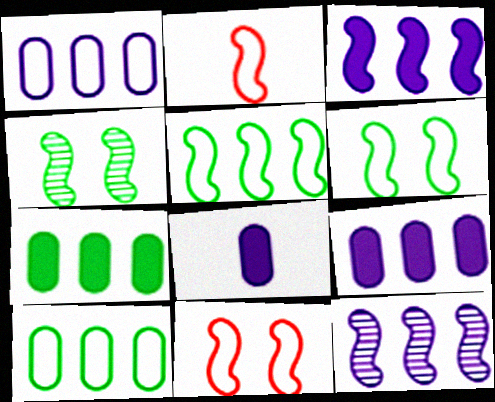[[2, 3, 4]]